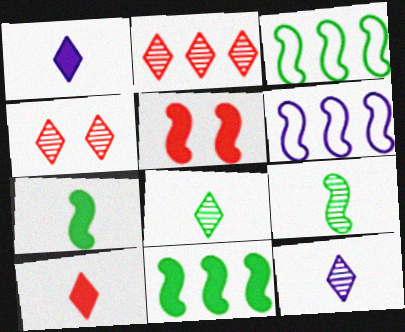[[5, 6, 9]]